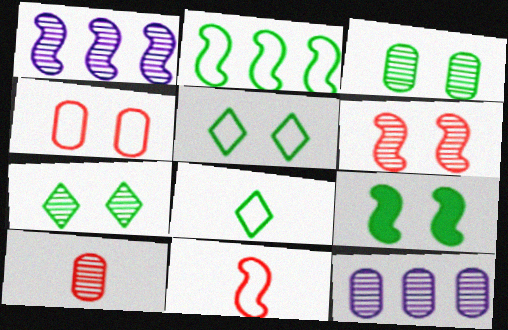[[1, 7, 10], 
[1, 9, 11], 
[3, 5, 9], 
[3, 10, 12]]